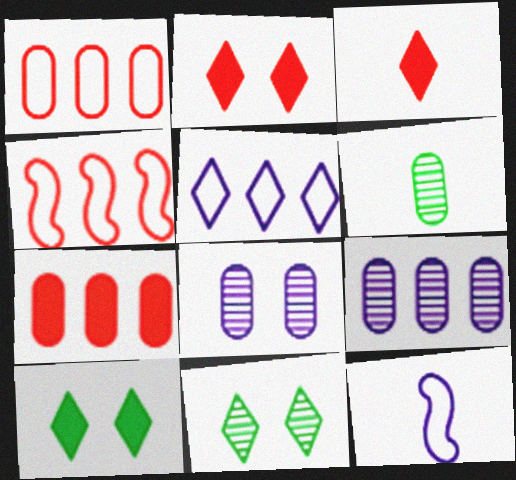[[3, 5, 11], 
[3, 6, 12], 
[7, 11, 12]]